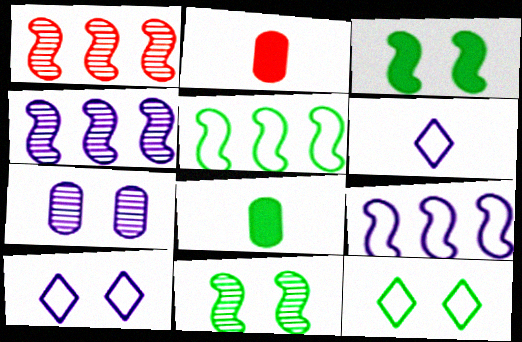[[1, 8, 10], 
[2, 4, 12]]